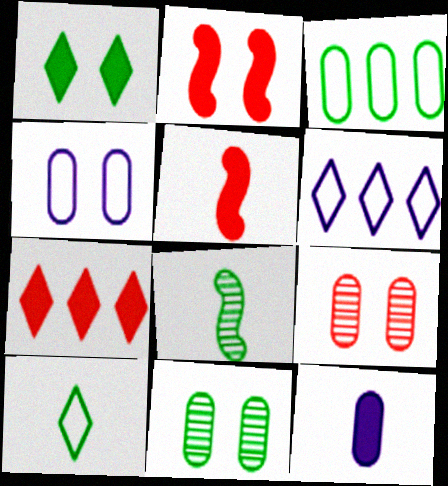[[1, 3, 8], 
[3, 9, 12], 
[4, 7, 8], 
[5, 6, 11]]